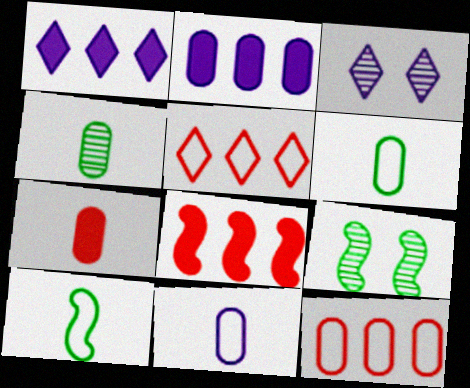[[3, 6, 8], 
[4, 7, 11]]